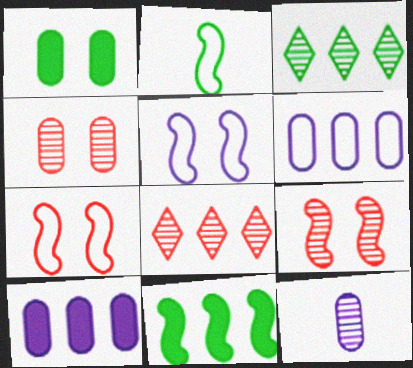[[1, 2, 3], 
[3, 9, 12], 
[6, 8, 11]]